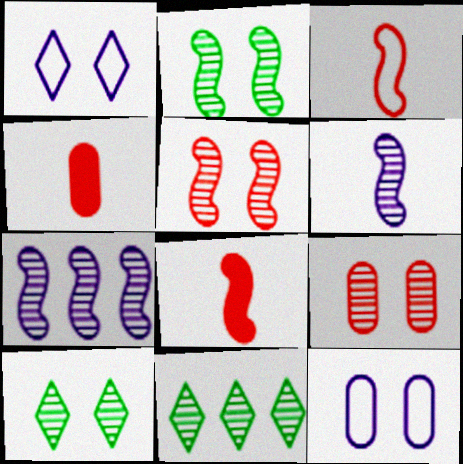[[6, 9, 11], 
[8, 11, 12]]